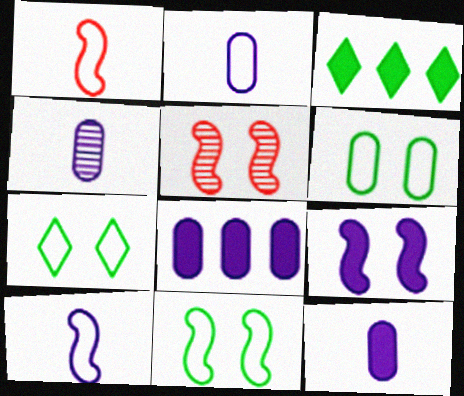[[2, 3, 5], 
[2, 4, 12], 
[5, 9, 11], 
[6, 7, 11]]